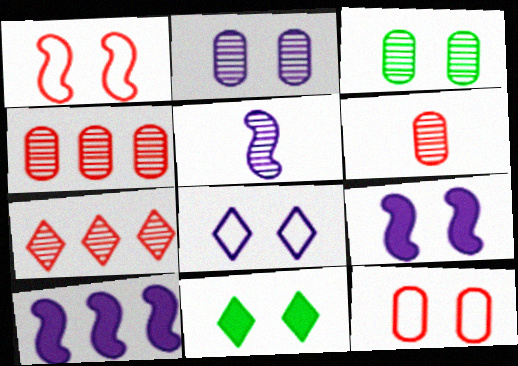[[1, 2, 11], 
[2, 8, 9], 
[3, 5, 7]]